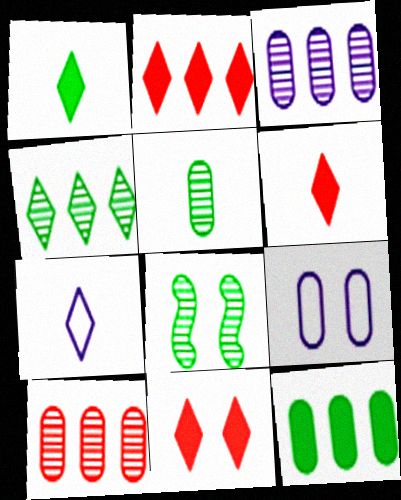[[2, 6, 11], 
[4, 5, 8], 
[4, 7, 11], 
[8, 9, 11]]